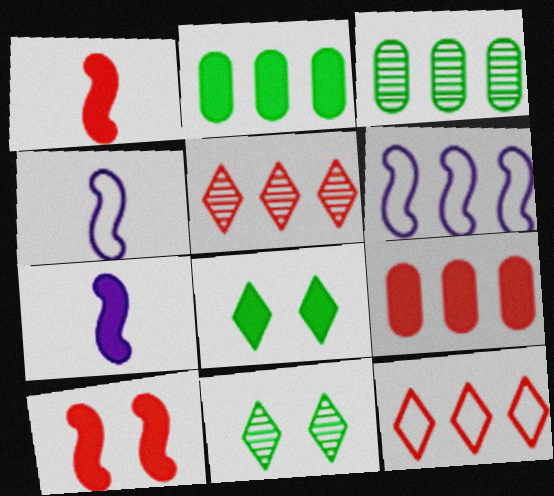[[2, 5, 6], 
[4, 9, 11], 
[7, 8, 9]]